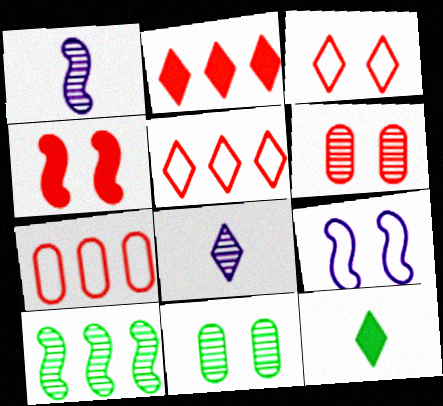[[3, 4, 6], 
[6, 8, 10]]